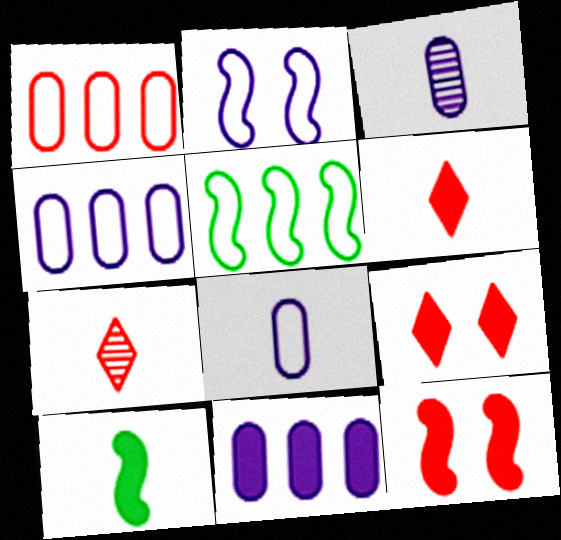[[1, 7, 12], 
[3, 5, 9], 
[7, 8, 10], 
[9, 10, 11]]